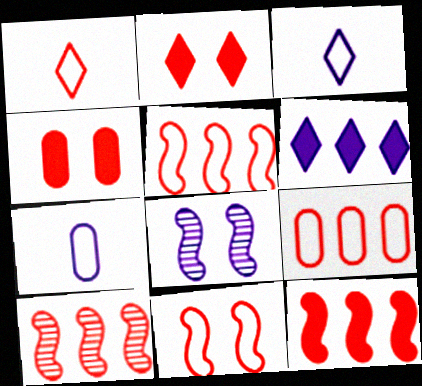[[1, 4, 10], 
[1, 9, 11], 
[5, 10, 12], 
[6, 7, 8]]